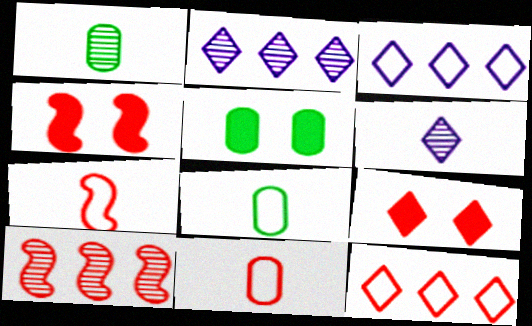[[1, 3, 4], 
[2, 4, 8], 
[2, 5, 7], 
[4, 7, 10], 
[9, 10, 11]]